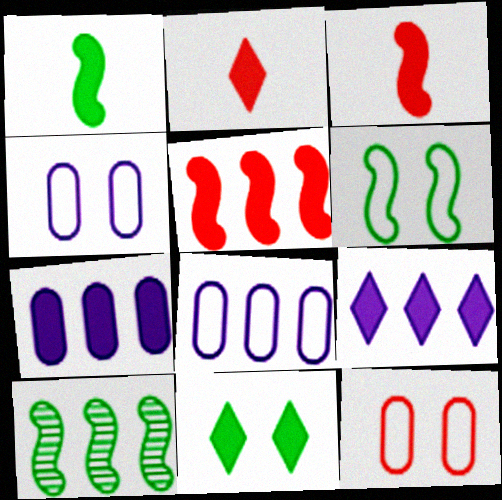[[1, 6, 10], 
[2, 4, 10], 
[2, 9, 11], 
[3, 7, 11]]